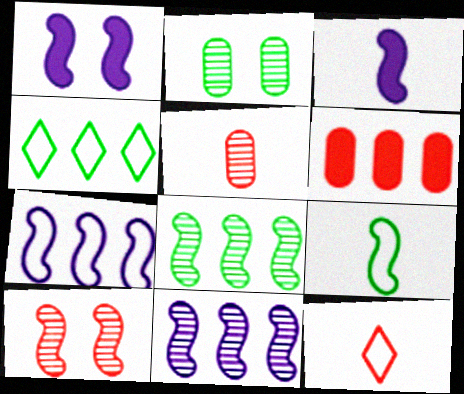[[1, 4, 5], 
[4, 6, 11], 
[6, 10, 12]]